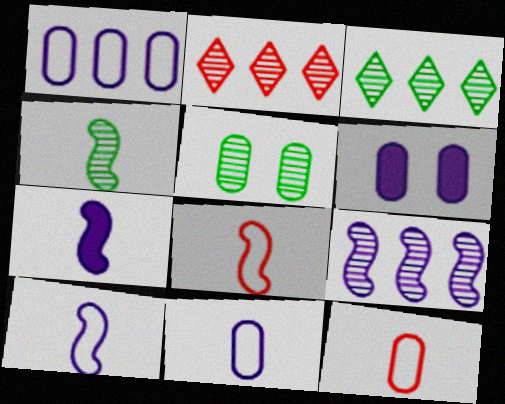[[3, 4, 5], 
[3, 6, 8], 
[4, 7, 8]]